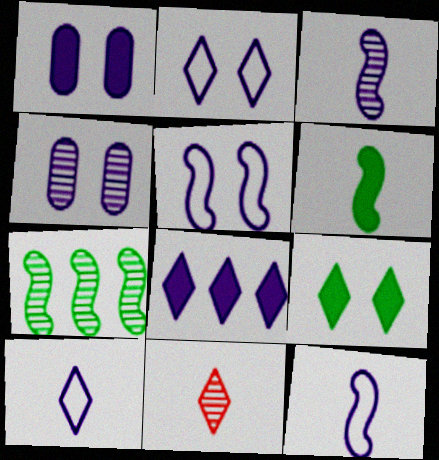[[4, 7, 11], 
[4, 8, 12]]